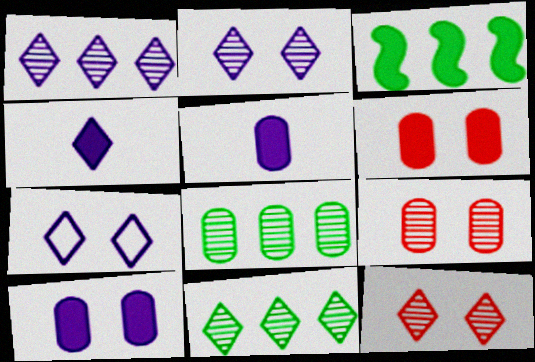[[1, 4, 7], 
[3, 4, 6]]